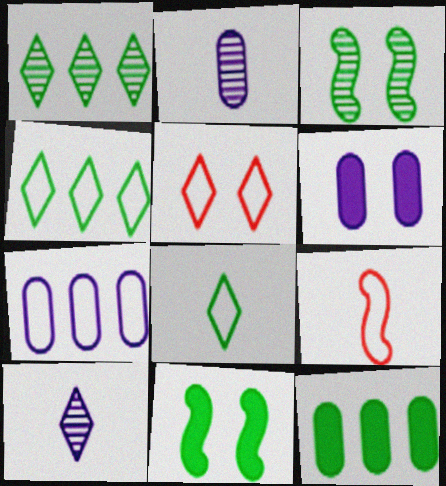[[1, 6, 9], 
[2, 6, 7], 
[3, 5, 6], 
[3, 8, 12]]